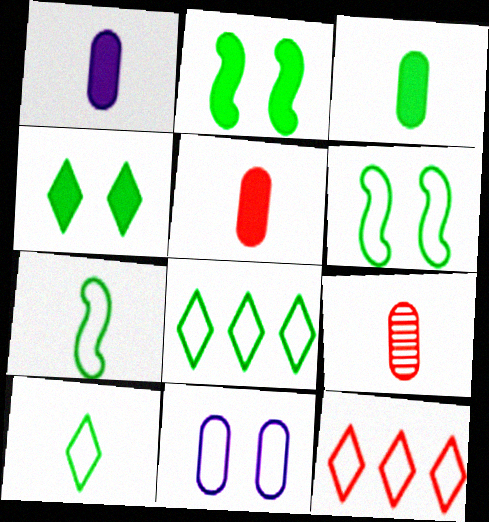[[1, 3, 5], 
[7, 11, 12]]